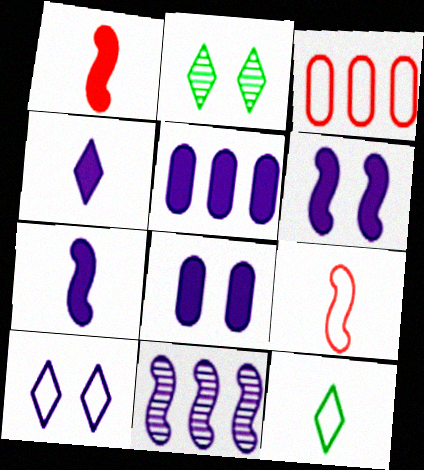[[2, 3, 7], 
[2, 5, 9], 
[4, 5, 6]]